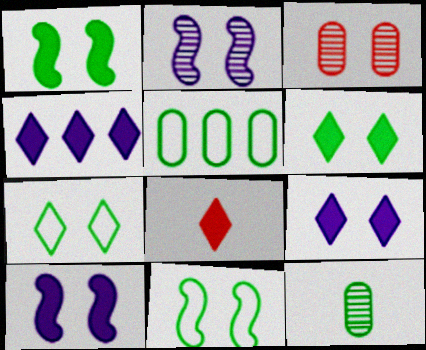[[2, 5, 8], 
[3, 7, 10], 
[3, 9, 11], 
[4, 6, 8]]